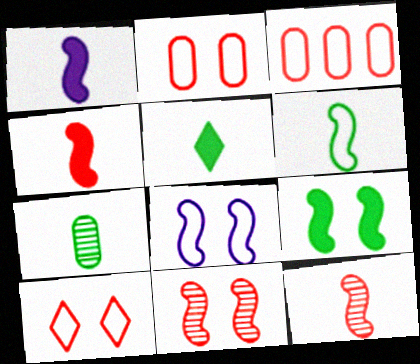[[1, 6, 12], 
[5, 6, 7], 
[8, 9, 11]]